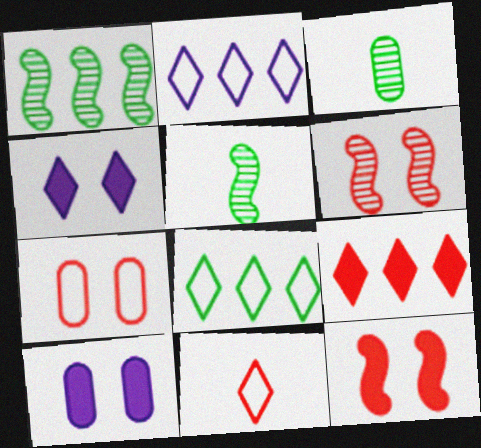[[1, 10, 11], 
[2, 3, 12]]